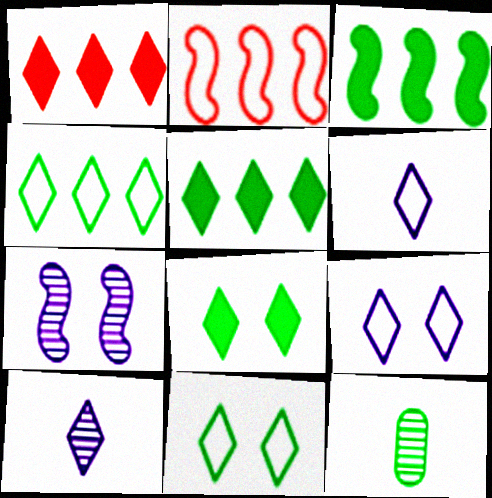[[1, 10, 11], 
[3, 11, 12]]